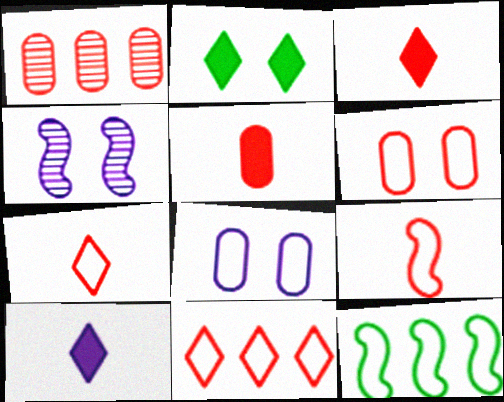[[1, 5, 6], 
[2, 4, 6], 
[6, 9, 11], 
[7, 8, 12]]